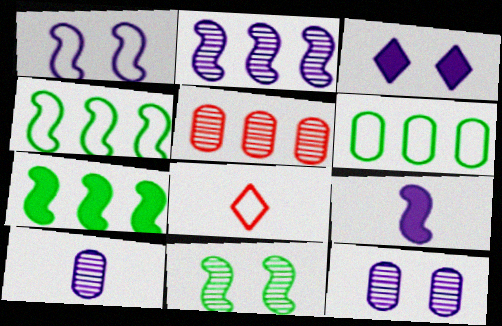[[1, 2, 9], 
[1, 3, 12], 
[1, 6, 8], 
[7, 8, 12]]